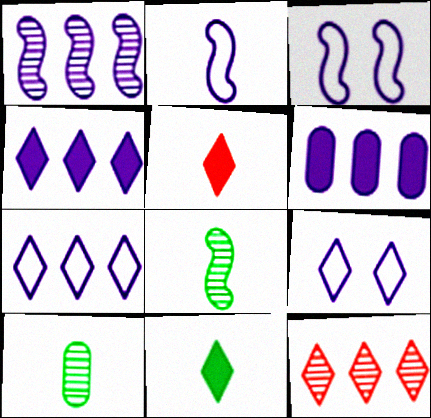[[1, 6, 7], 
[2, 5, 10], 
[9, 11, 12]]